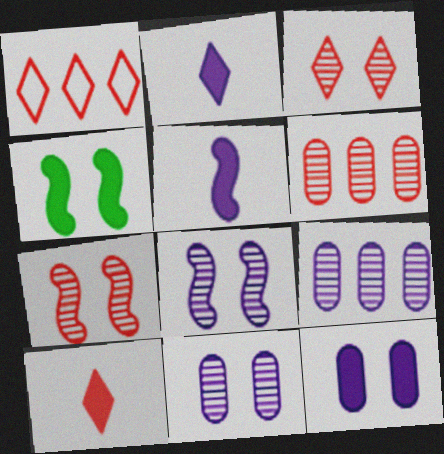[[1, 3, 10]]